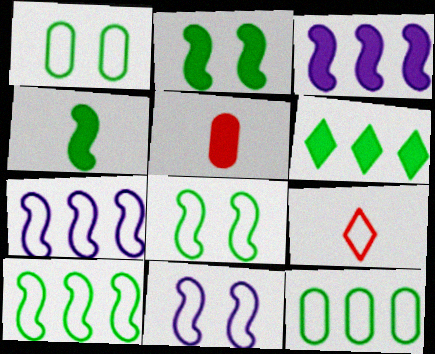[[1, 7, 9], 
[9, 11, 12]]